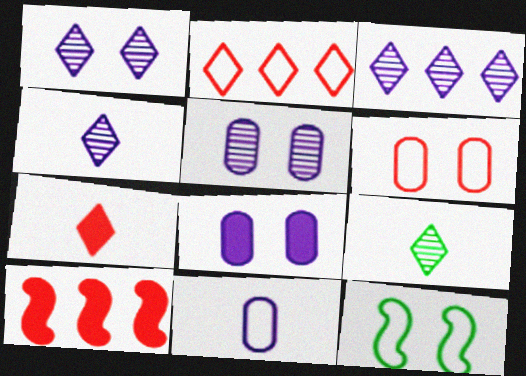[[1, 3, 4], 
[2, 11, 12]]